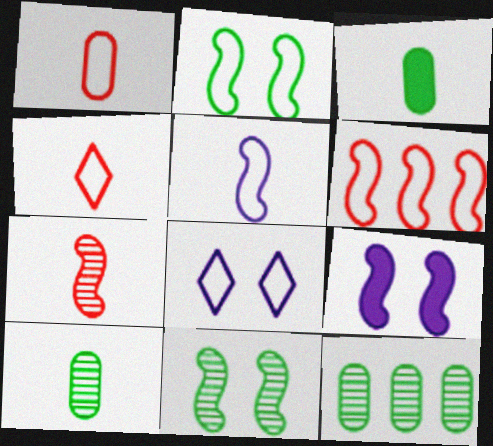[[2, 5, 6], 
[4, 9, 12]]